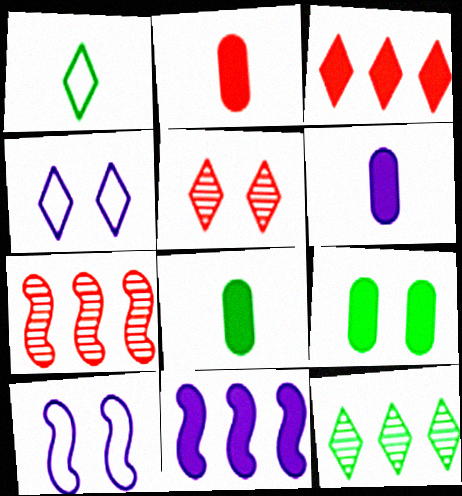[[2, 6, 8], 
[2, 10, 12], 
[4, 7, 8], 
[5, 9, 10]]